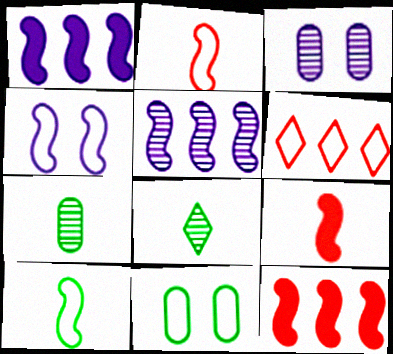[]